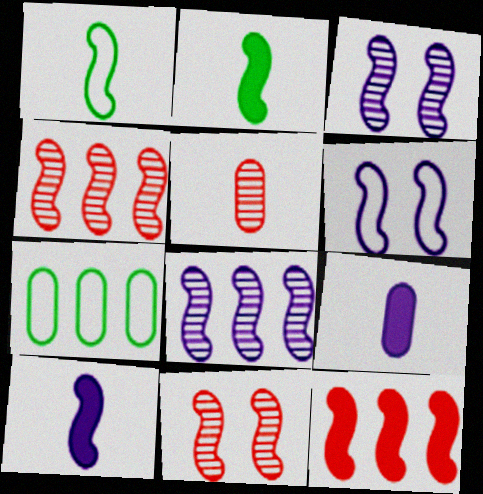[[1, 3, 12], 
[2, 4, 6], 
[6, 8, 10]]